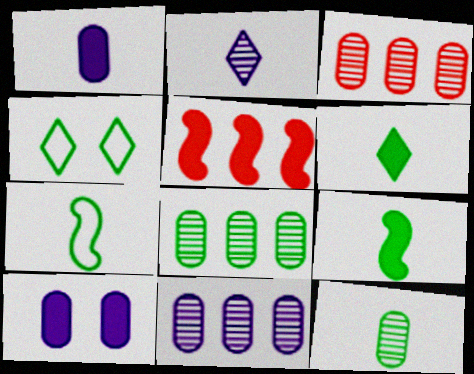[[3, 8, 11], 
[4, 8, 9], 
[5, 6, 10], 
[6, 7, 12]]